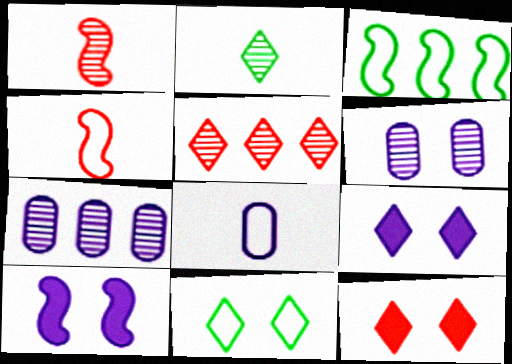[[1, 3, 10]]